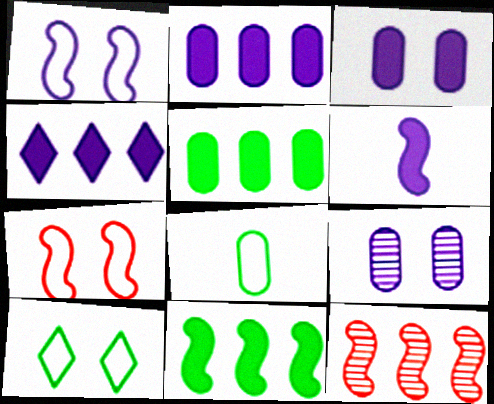[[3, 4, 6]]